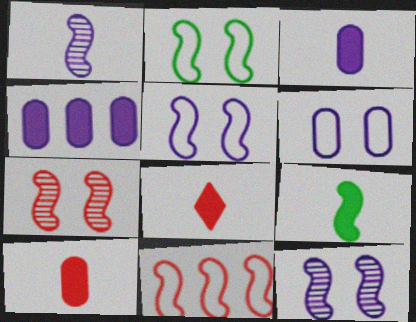[[3, 8, 9], 
[9, 11, 12]]